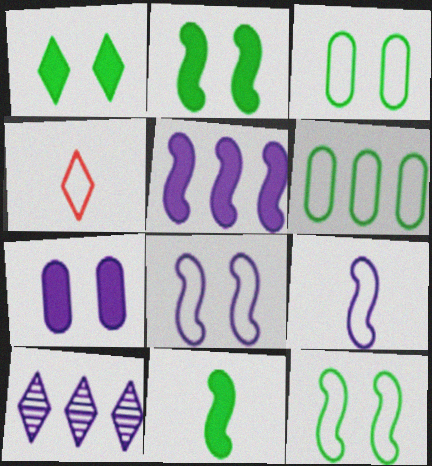[[1, 4, 10], 
[4, 6, 8], 
[7, 9, 10]]